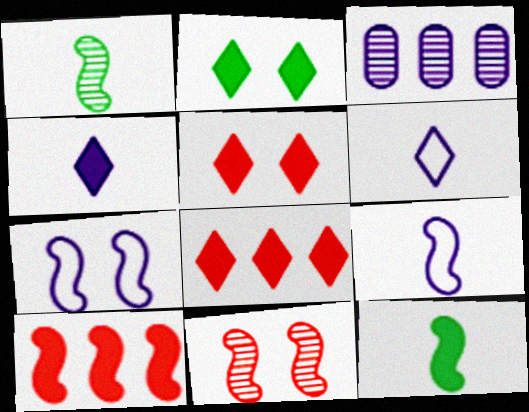[[1, 7, 10], 
[2, 4, 8], 
[3, 4, 7]]